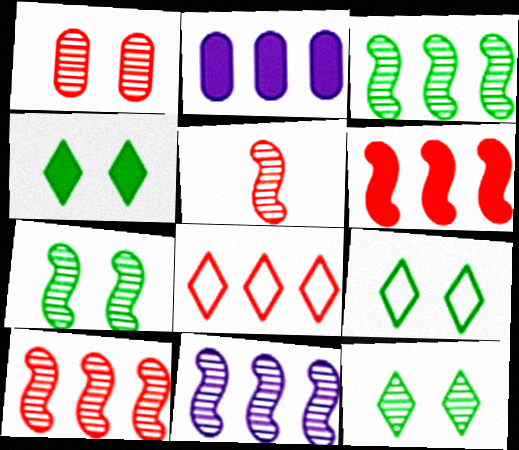[[2, 3, 8], 
[2, 5, 9], 
[3, 10, 11], 
[4, 9, 12], 
[5, 7, 11]]